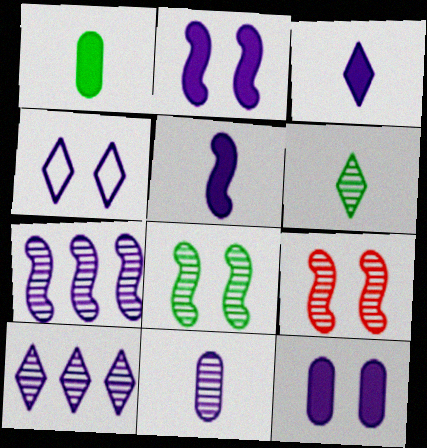[[3, 4, 10]]